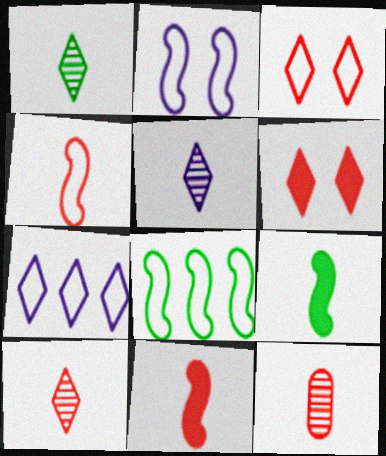[[1, 5, 10], 
[1, 6, 7], 
[2, 4, 8]]